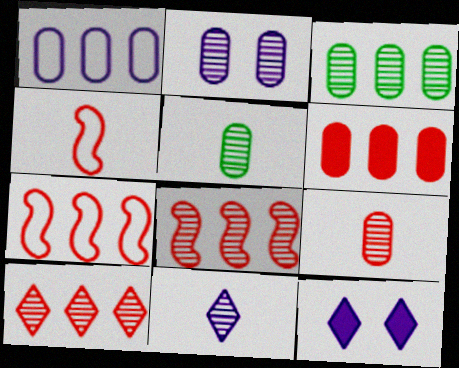[[1, 3, 6], 
[2, 3, 9], 
[3, 4, 12], 
[5, 7, 12], 
[6, 7, 10]]